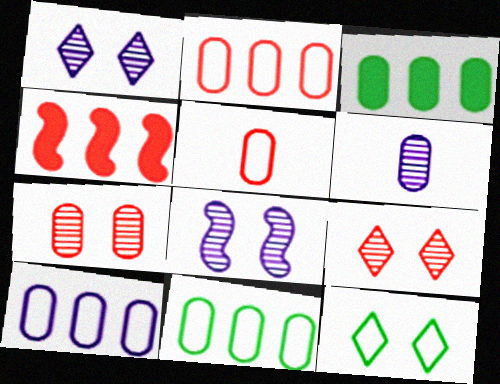[[2, 10, 11], 
[4, 5, 9], 
[4, 6, 12]]